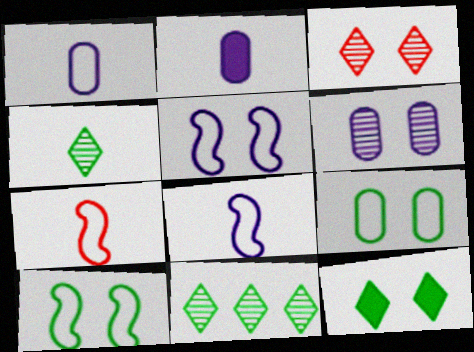[[2, 4, 7]]